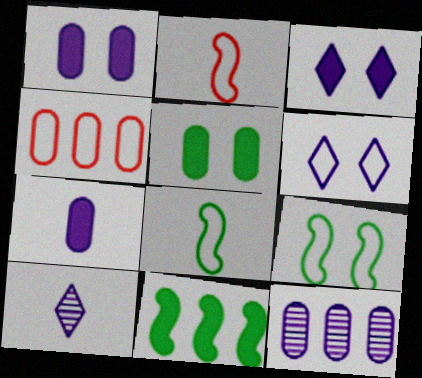[[4, 6, 8]]